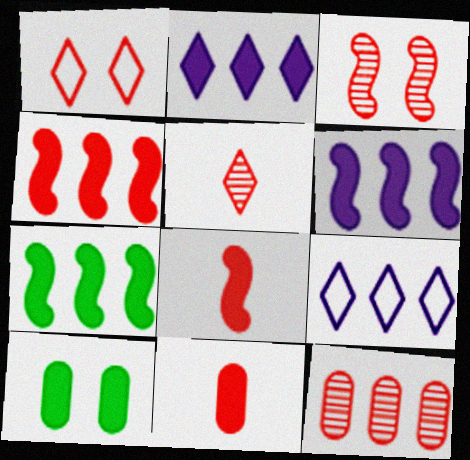[[1, 8, 12], 
[2, 8, 10], 
[3, 5, 12], 
[4, 6, 7], 
[7, 9, 12]]